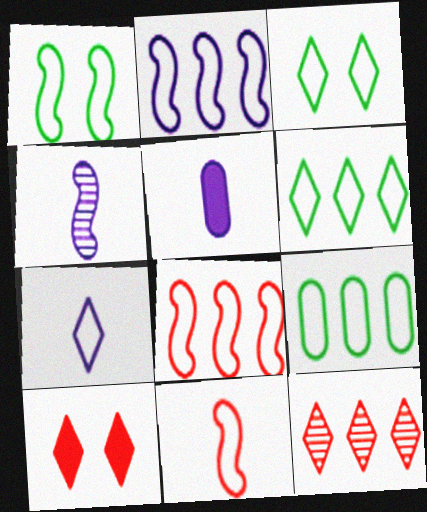[[1, 2, 11], 
[1, 5, 12], 
[4, 5, 7], 
[4, 9, 10]]